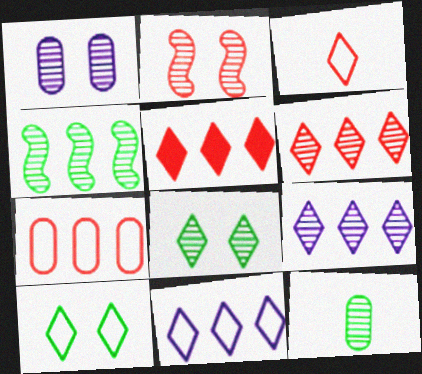[[1, 2, 8], 
[2, 9, 12], 
[3, 10, 11], 
[4, 8, 12]]